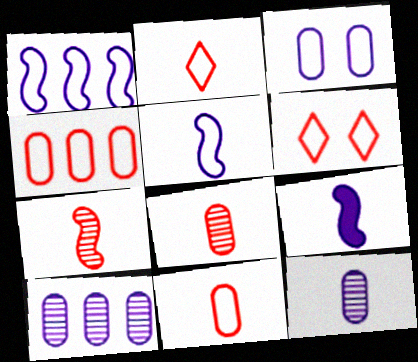[]